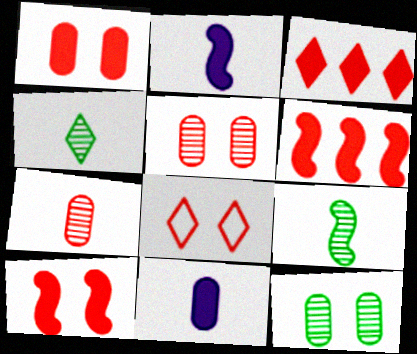[[5, 8, 10], 
[6, 7, 8]]